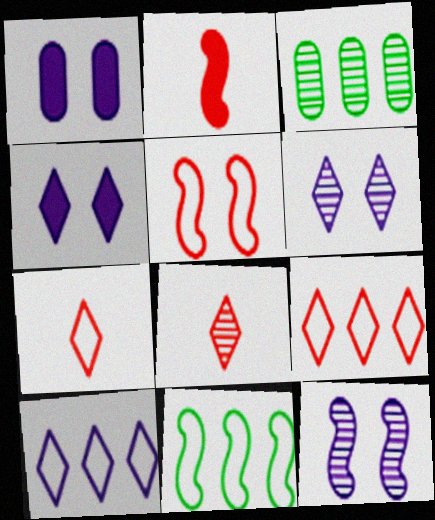[[1, 8, 11], 
[2, 11, 12], 
[3, 8, 12]]